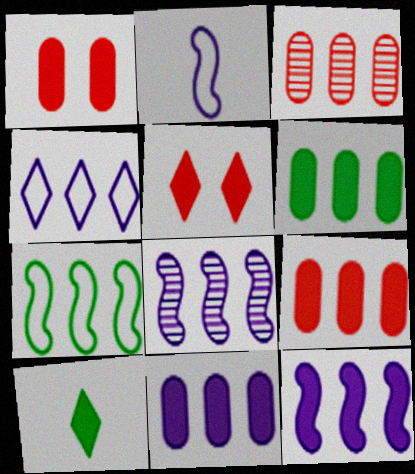[[1, 10, 12], 
[4, 8, 11], 
[6, 9, 11]]